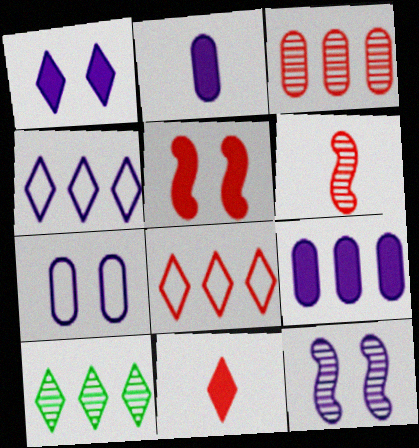[[1, 7, 12], 
[2, 4, 12]]